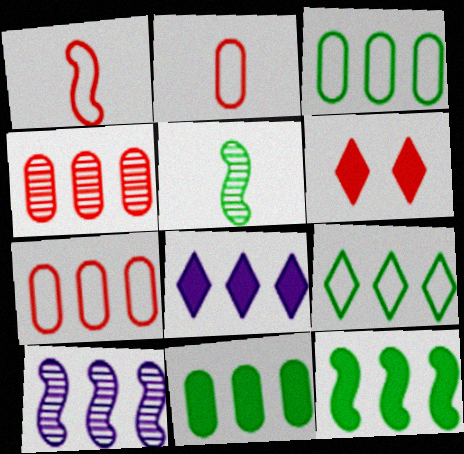[[1, 4, 6]]